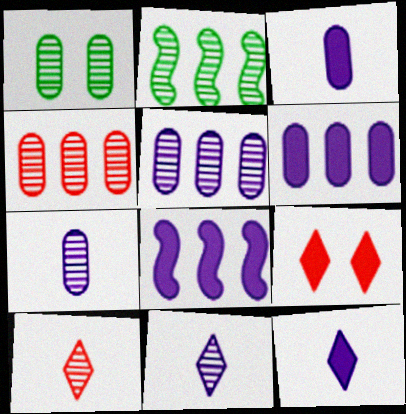[[1, 4, 7]]